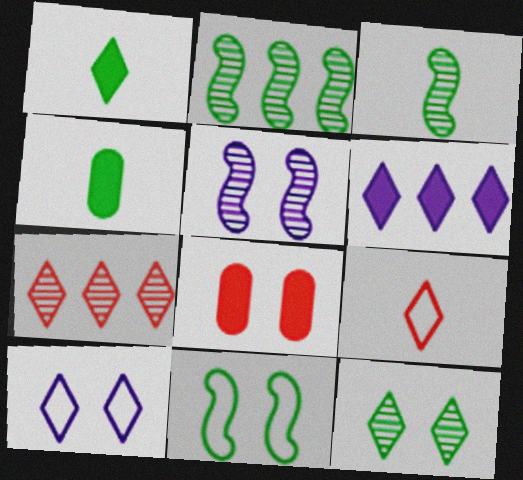[[1, 7, 10], 
[6, 9, 12]]